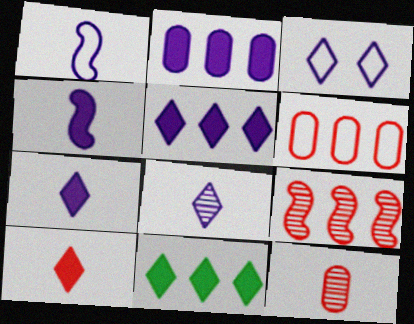[[3, 5, 8]]